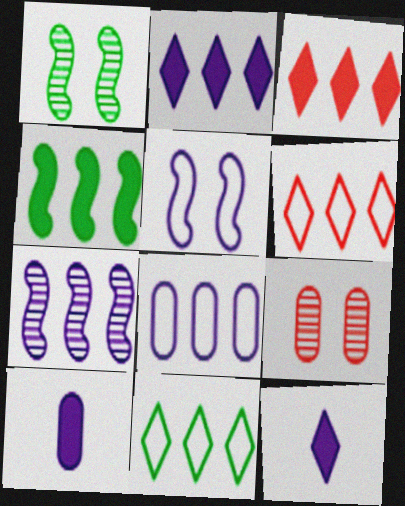[[1, 6, 10], 
[2, 7, 8]]